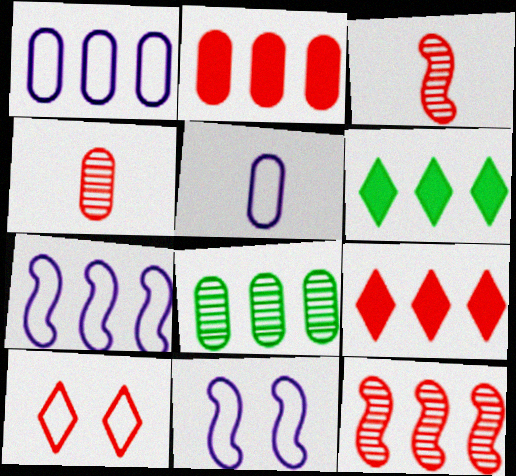[[1, 2, 8], 
[1, 6, 12], 
[2, 3, 10], 
[4, 6, 11], 
[7, 8, 9]]